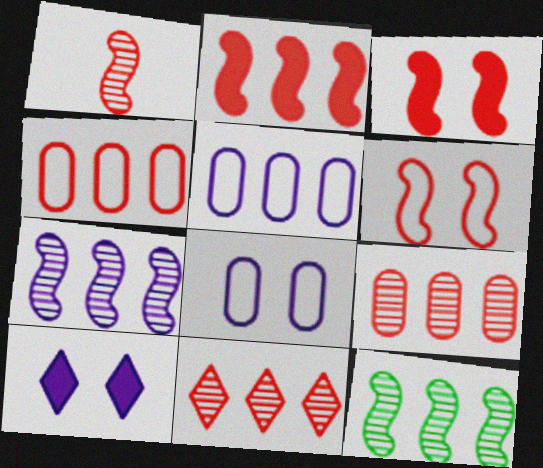[[1, 2, 6], 
[2, 4, 11]]